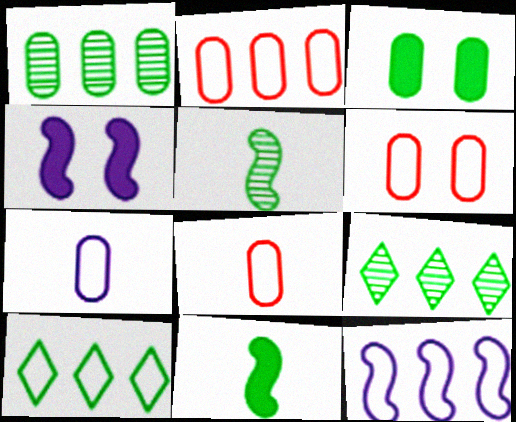[[2, 6, 8], 
[2, 10, 12], 
[3, 5, 10], 
[4, 8, 9]]